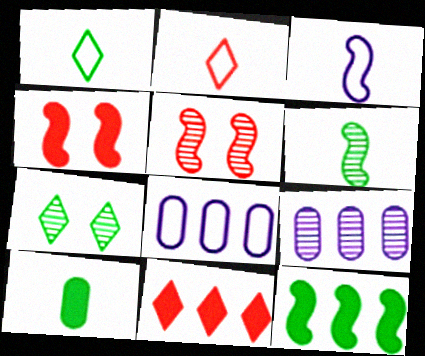[[1, 4, 9], 
[1, 6, 10], 
[3, 5, 12]]